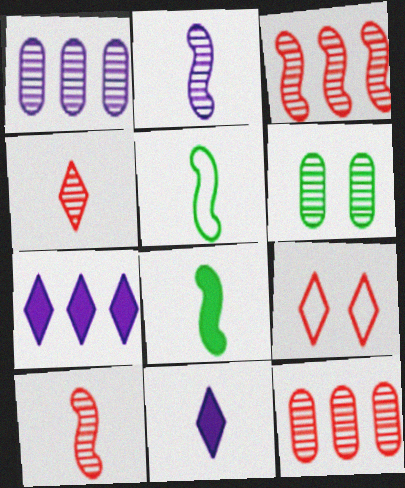[[1, 8, 9]]